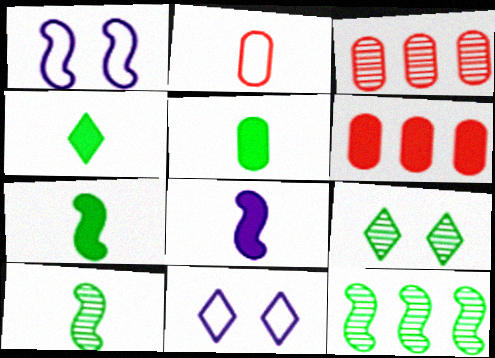[[1, 3, 4], 
[3, 7, 11], 
[4, 5, 7], 
[6, 10, 11]]